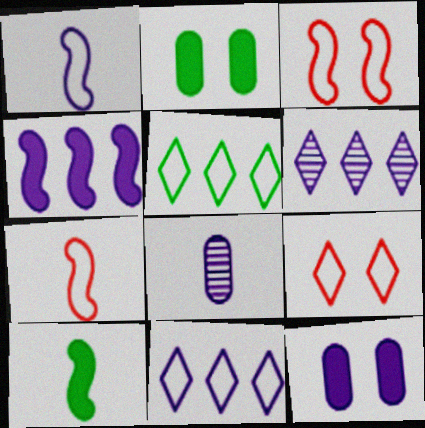[[1, 6, 12], 
[2, 6, 7]]